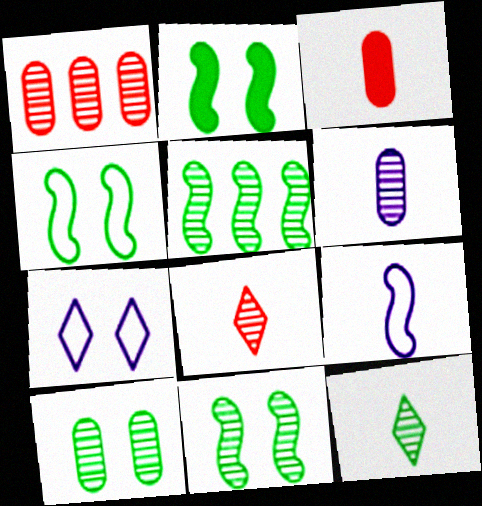[[1, 6, 10], 
[2, 4, 11], 
[3, 5, 7], 
[3, 9, 12], 
[5, 10, 12]]